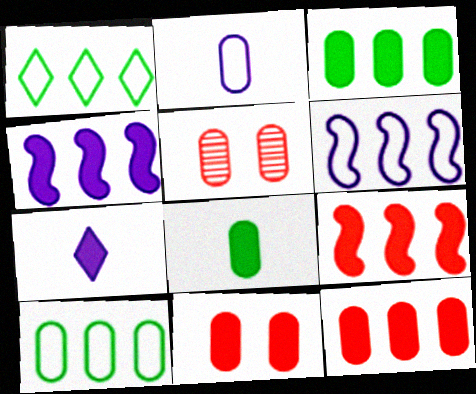[[2, 3, 5]]